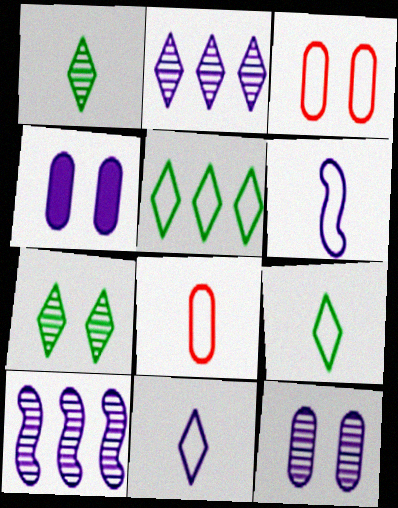[[2, 4, 6], 
[3, 5, 6], 
[4, 10, 11], 
[6, 8, 9]]